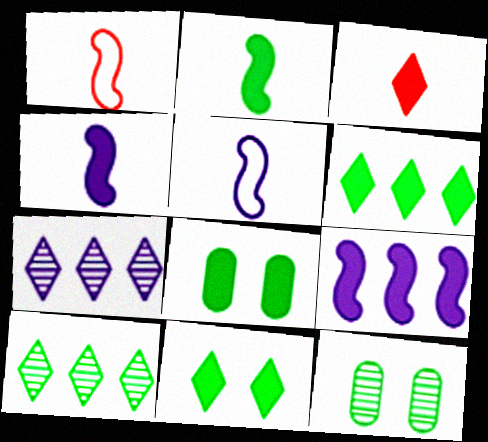[[1, 7, 8], 
[2, 6, 8], 
[3, 8, 9]]